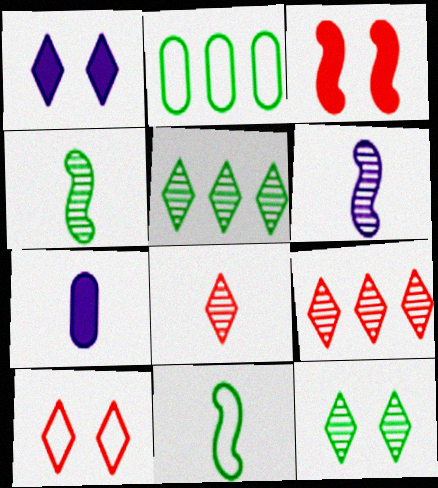[[1, 10, 12], 
[7, 8, 11]]